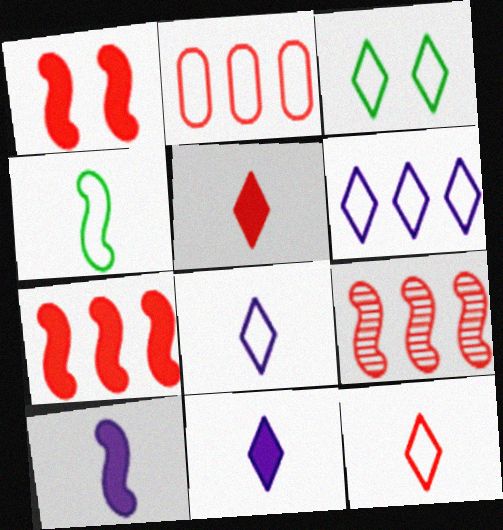[[3, 6, 12]]